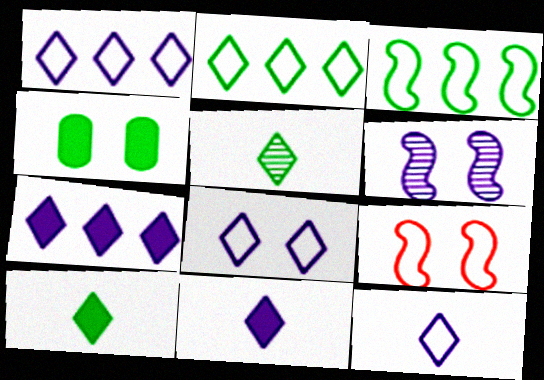[[1, 8, 12], 
[3, 4, 5]]